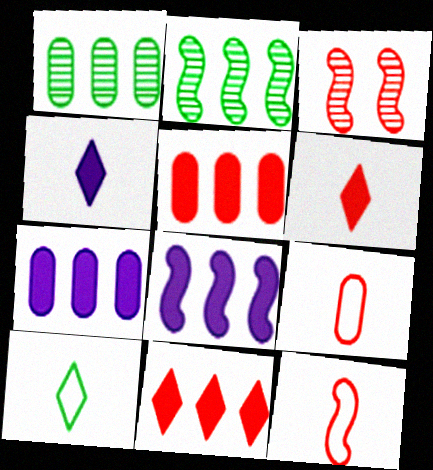[[3, 7, 10], 
[3, 9, 11]]